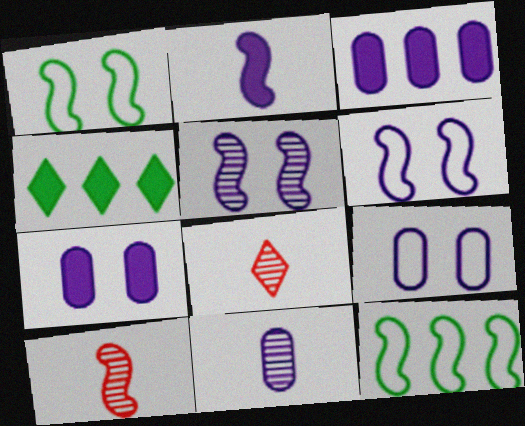[[1, 3, 8], 
[3, 9, 11], 
[4, 9, 10], 
[7, 8, 12]]